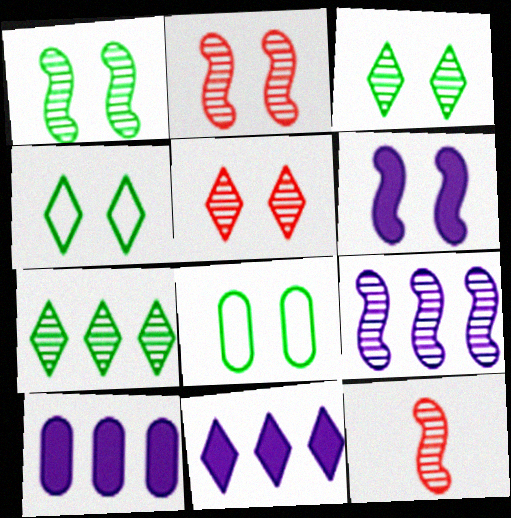[[1, 9, 12], 
[4, 10, 12], 
[5, 6, 8], 
[8, 11, 12]]